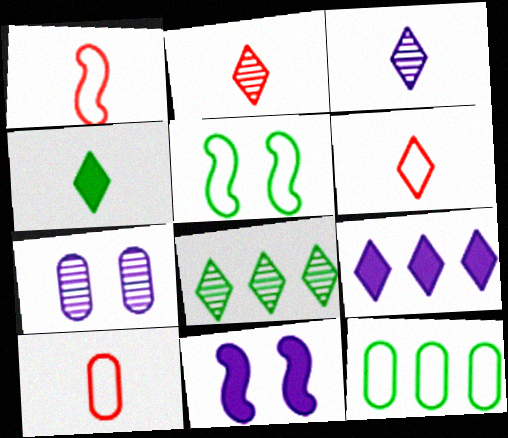[[1, 6, 10], 
[2, 11, 12], 
[3, 4, 6], 
[8, 10, 11]]